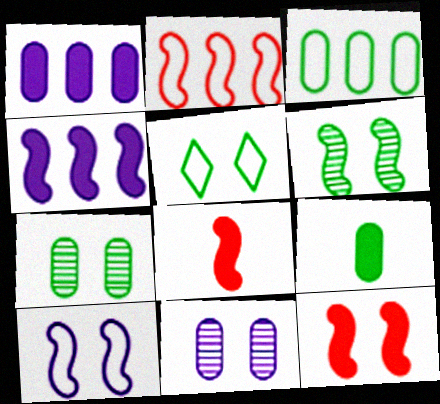[[3, 7, 9], 
[5, 11, 12], 
[6, 10, 12]]